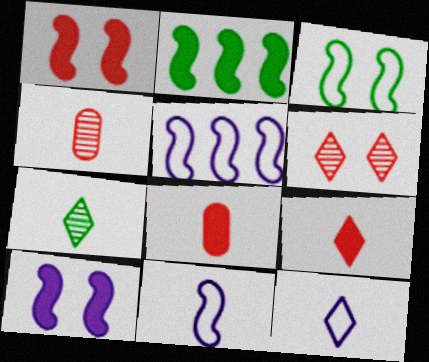[[7, 8, 11], 
[7, 9, 12]]